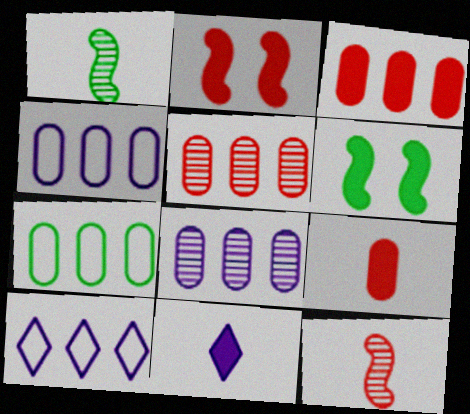[[3, 6, 11], 
[3, 7, 8]]